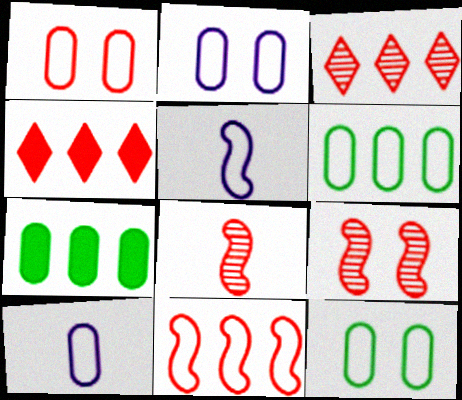[[1, 2, 12], 
[1, 4, 8], 
[1, 6, 10]]